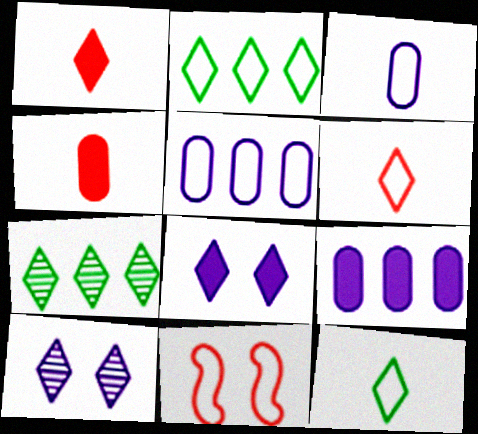[[1, 2, 10], 
[2, 3, 11], 
[5, 11, 12], 
[6, 7, 8]]